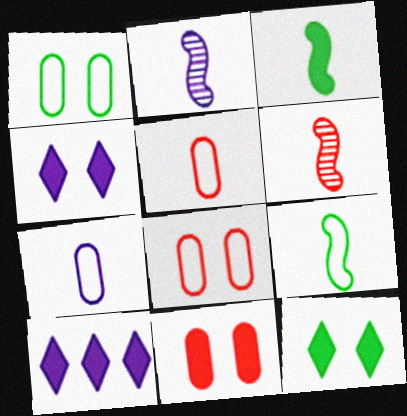[[1, 6, 10], 
[3, 10, 11]]